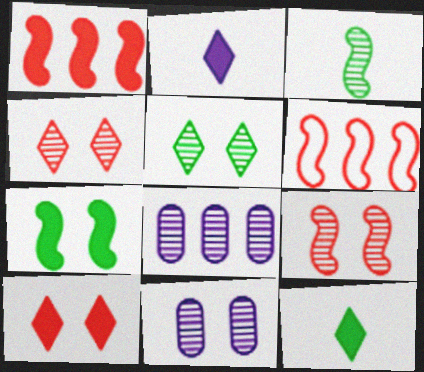[[3, 4, 8], 
[5, 9, 11], 
[6, 11, 12]]